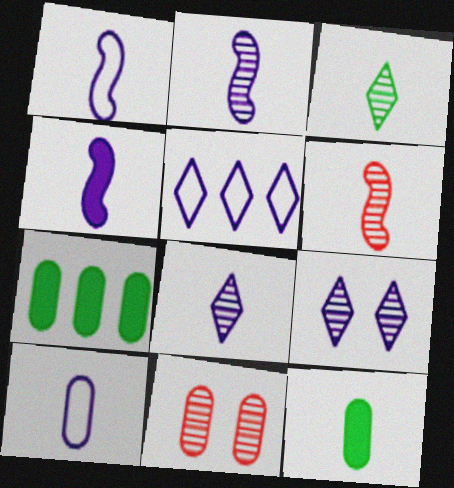[[1, 2, 4], 
[4, 8, 10], 
[7, 10, 11]]